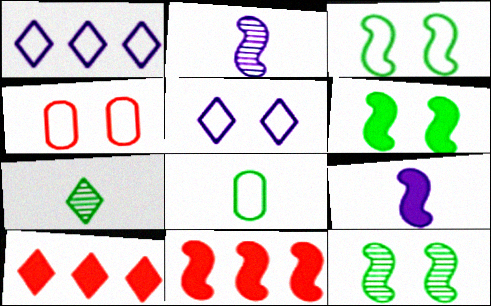[[2, 3, 11], 
[3, 4, 5], 
[3, 6, 12], 
[5, 7, 10], 
[6, 9, 11]]